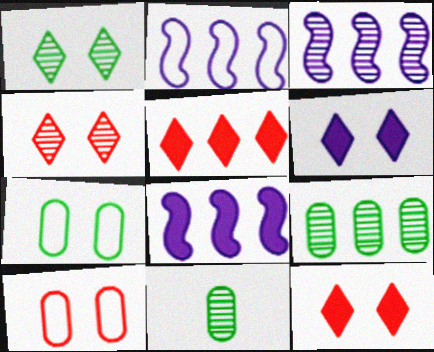[[2, 3, 8], 
[2, 5, 9], 
[2, 11, 12], 
[3, 4, 11]]